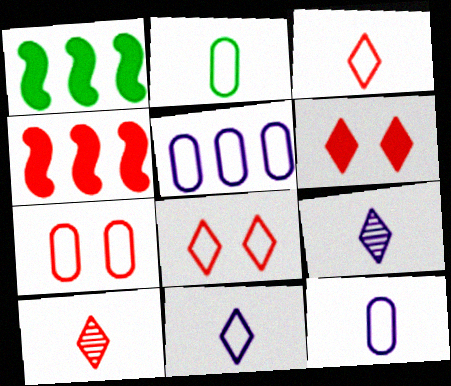[[1, 7, 9], 
[2, 5, 7], 
[4, 7, 10]]